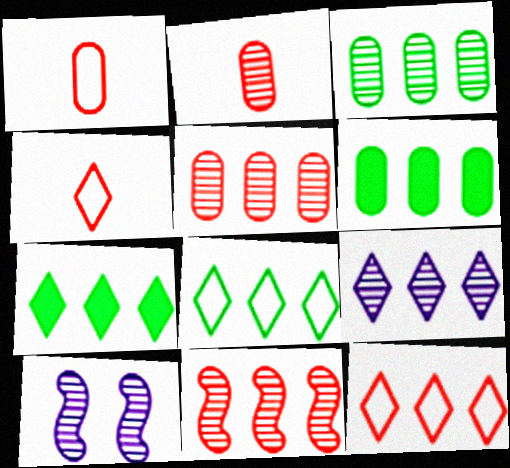[[1, 7, 10], 
[3, 9, 11], 
[4, 6, 10], 
[7, 9, 12]]